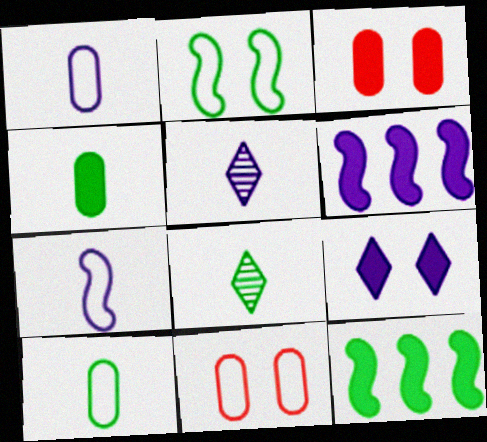[[5, 11, 12], 
[6, 8, 11]]